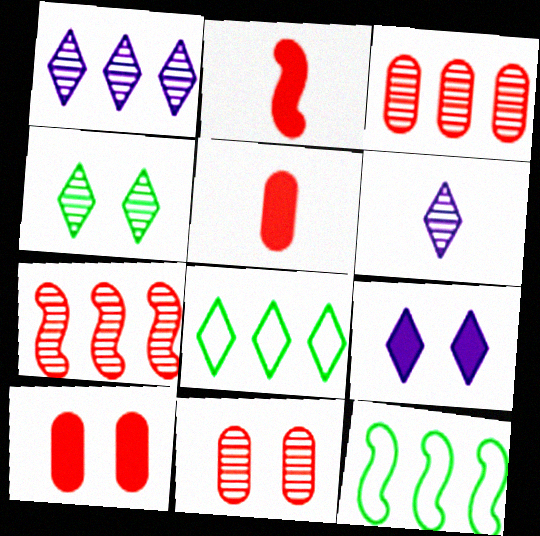[[6, 10, 12]]